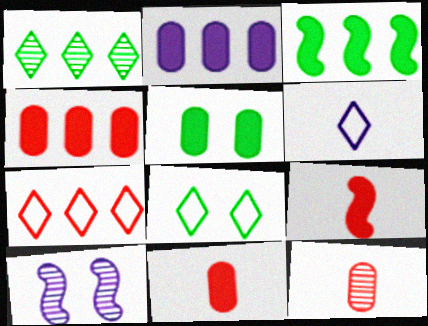[[1, 10, 12], 
[2, 5, 11], 
[2, 6, 10], 
[6, 7, 8]]